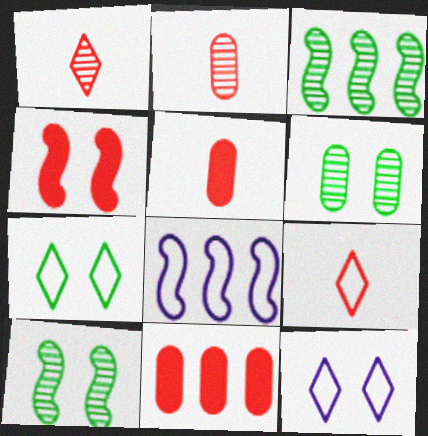[[3, 5, 12], 
[4, 6, 12]]